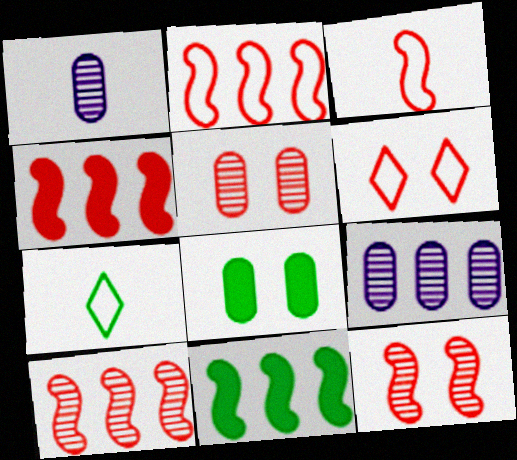[[1, 6, 11], 
[2, 4, 10], 
[3, 4, 12]]